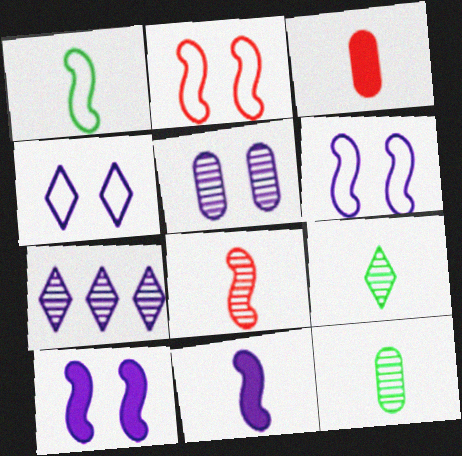[[1, 8, 11], 
[4, 5, 10]]